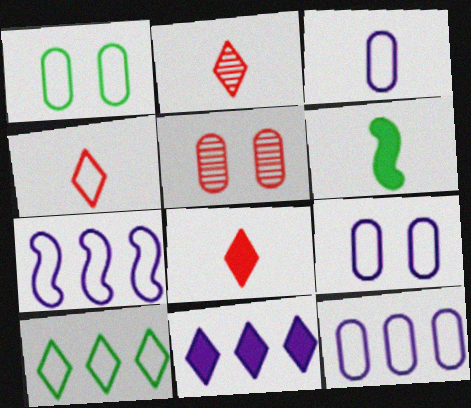[[1, 4, 7], 
[2, 3, 6], 
[2, 4, 8], 
[3, 9, 12]]